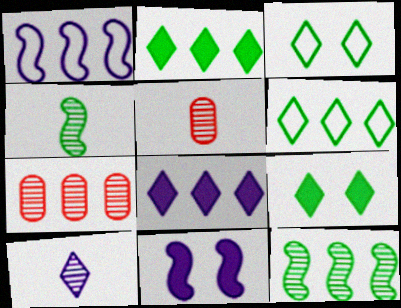[[1, 2, 7], 
[1, 5, 9], 
[4, 5, 10], 
[5, 6, 11]]